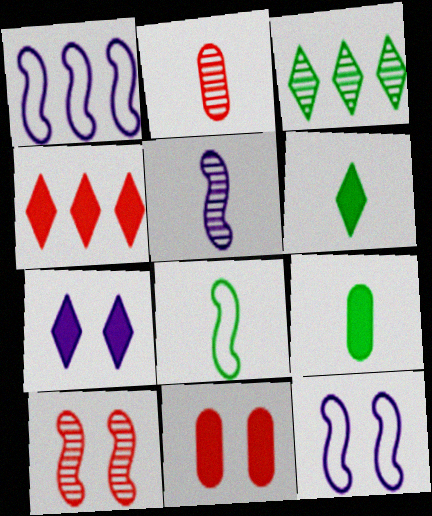[[4, 6, 7]]